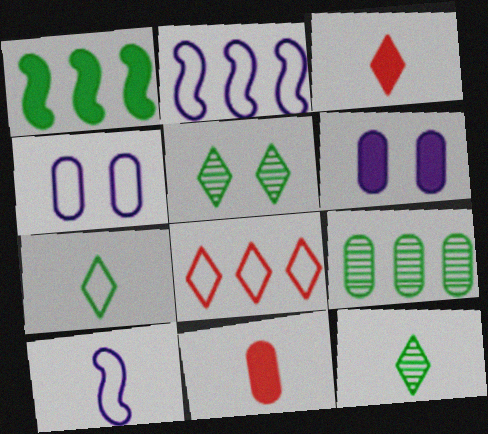[[1, 3, 6], 
[2, 5, 11], 
[4, 9, 11], 
[10, 11, 12]]